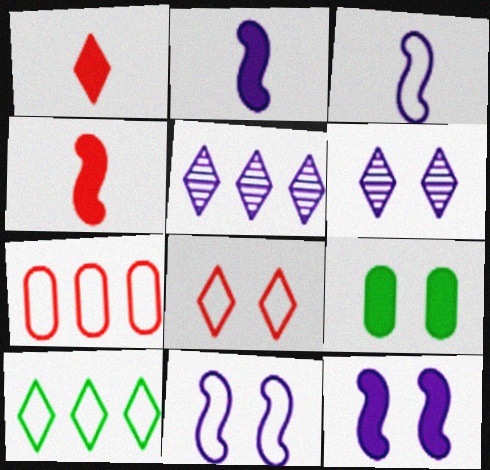[[1, 6, 10]]